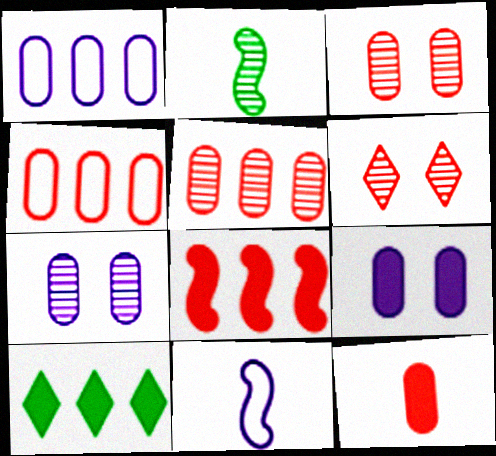[[3, 4, 12], 
[3, 10, 11]]